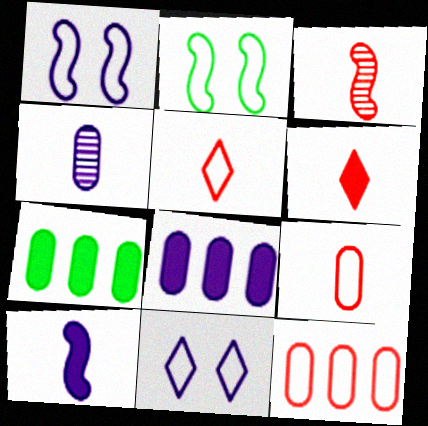[[3, 6, 9], 
[3, 7, 11]]